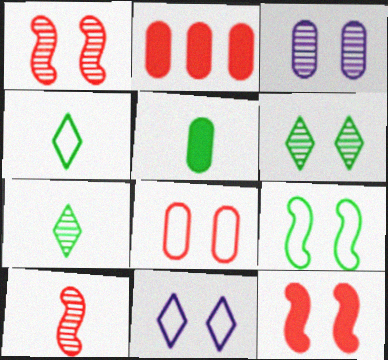[[1, 3, 6], 
[8, 9, 11]]